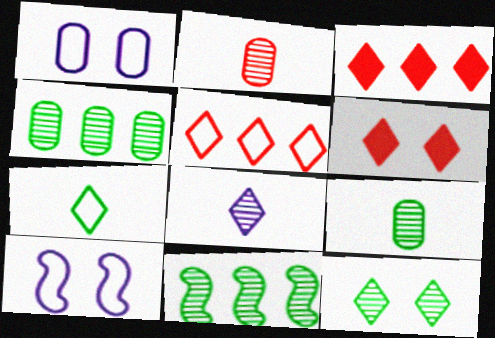[[3, 9, 10], 
[9, 11, 12]]